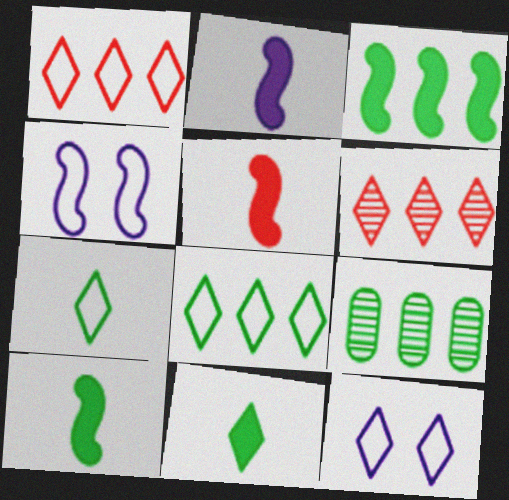[[1, 7, 12], 
[2, 5, 10], 
[3, 8, 9], 
[5, 9, 12], 
[6, 11, 12]]